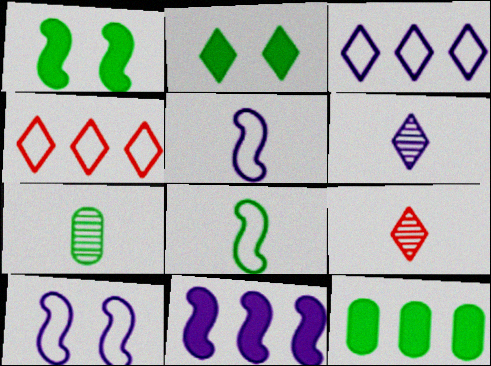[[2, 3, 9], 
[2, 4, 6], 
[9, 10, 12]]